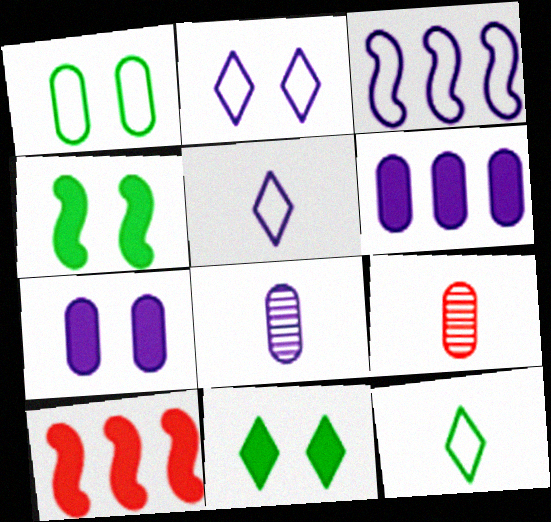[[1, 6, 9], 
[3, 9, 11]]